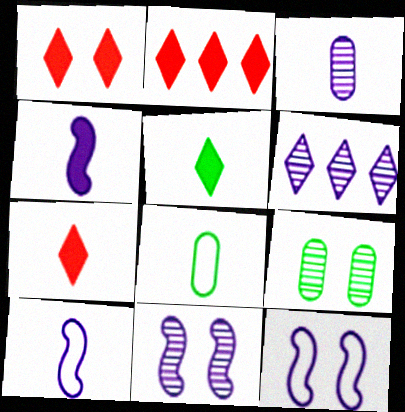[[1, 2, 7], 
[1, 9, 12], 
[2, 8, 11], 
[2, 9, 10], 
[3, 6, 11]]